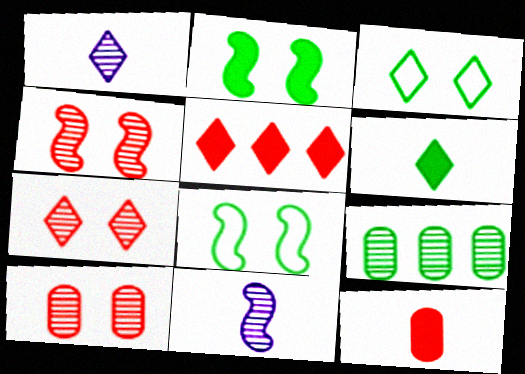[[1, 3, 5], 
[1, 4, 9], 
[4, 7, 10], 
[6, 8, 9], 
[7, 9, 11]]